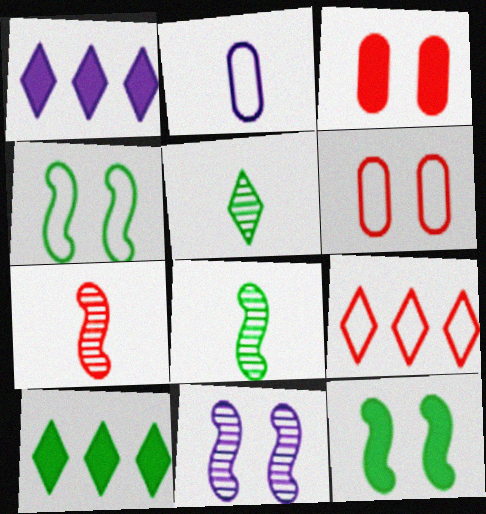[[1, 2, 11], 
[1, 6, 8], 
[2, 4, 9], 
[3, 7, 9]]